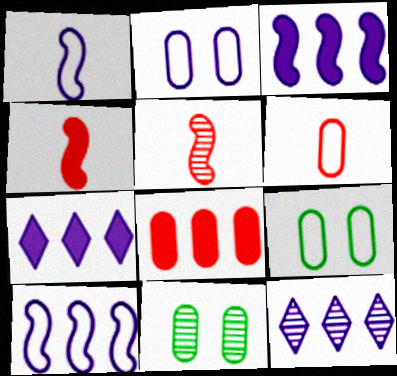[[4, 9, 12], 
[5, 7, 9], 
[5, 11, 12]]